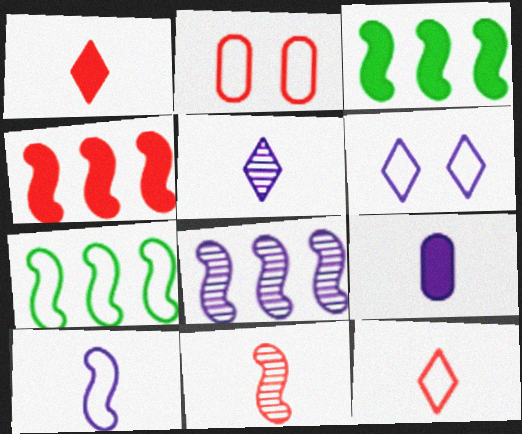[[2, 3, 5], 
[4, 7, 8], 
[5, 9, 10], 
[6, 8, 9]]